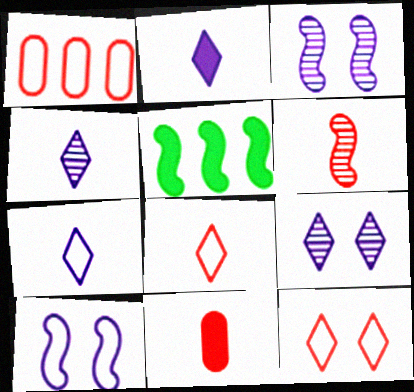[[2, 4, 7], 
[5, 6, 10], 
[6, 8, 11]]